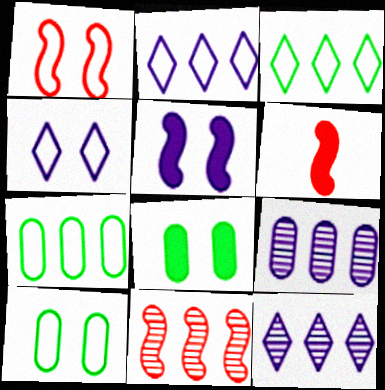[[1, 4, 10], 
[1, 6, 11], 
[6, 10, 12]]